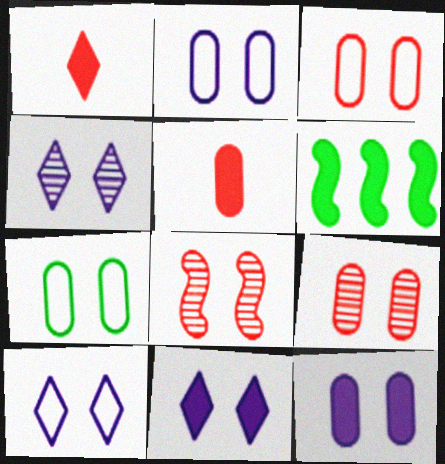[[1, 6, 12], 
[2, 3, 7], 
[4, 10, 11], 
[5, 6, 11], 
[7, 8, 11], 
[7, 9, 12]]